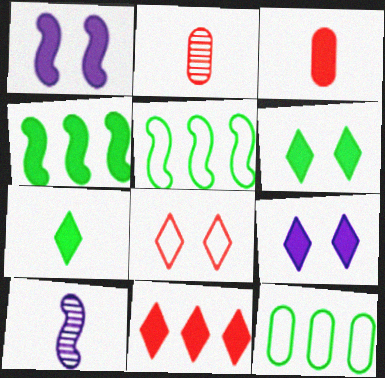[[2, 5, 9], 
[3, 4, 9], 
[7, 9, 11]]